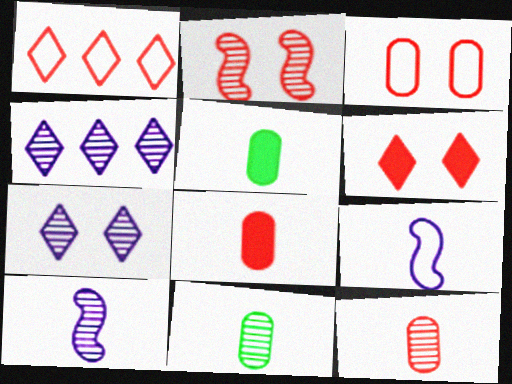[[1, 2, 8], 
[2, 3, 6], 
[2, 4, 11]]